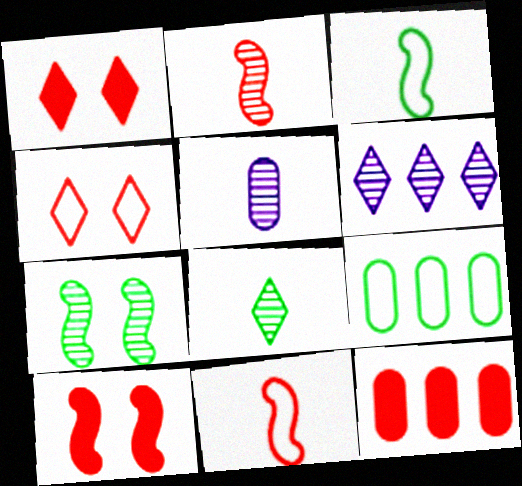[[2, 4, 12], 
[2, 5, 8]]